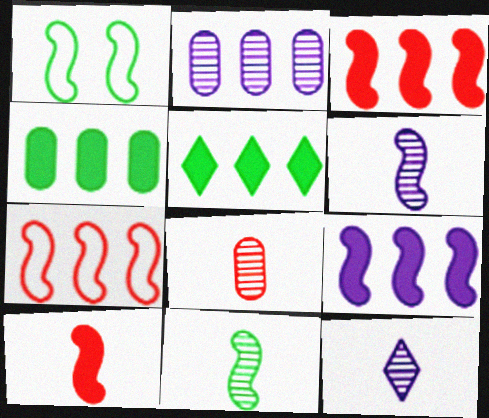[[1, 3, 6], 
[2, 5, 7], 
[8, 11, 12]]